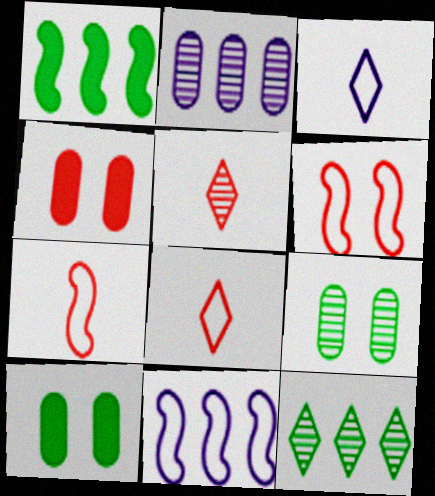[[5, 10, 11]]